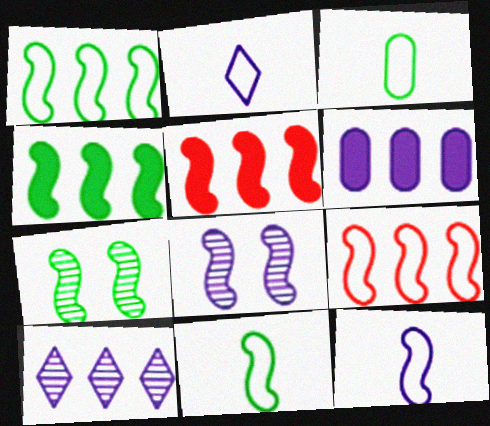[[2, 6, 8], 
[4, 7, 11], 
[5, 7, 12], 
[5, 8, 11]]